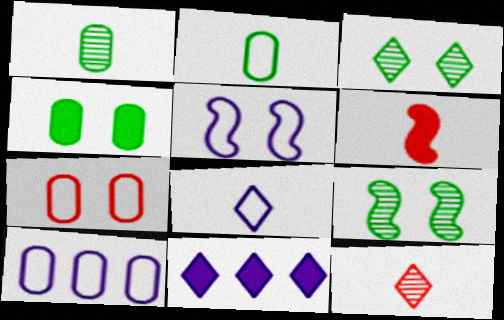[[1, 6, 8], 
[2, 7, 10], 
[3, 6, 10], 
[4, 6, 11], 
[5, 8, 10]]